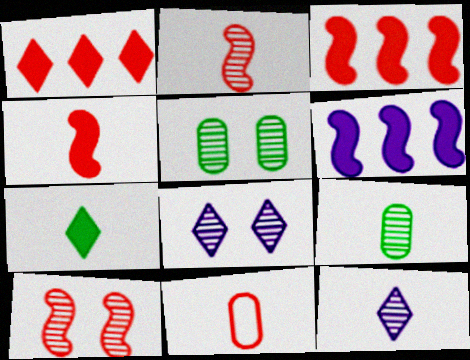[[1, 10, 11], 
[2, 9, 12], 
[5, 8, 10]]